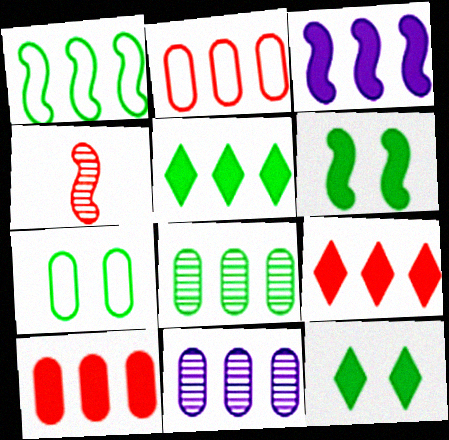[[1, 5, 8], 
[1, 9, 11], 
[3, 5, 10]]